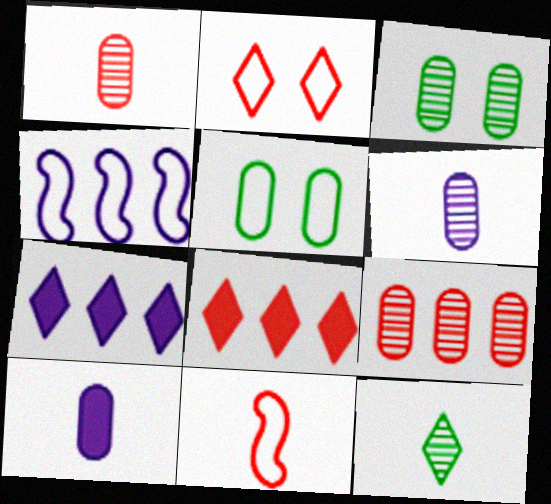[[2, 7, 12], 
[3, 6, 9], 
[3, 7, 11], 
[5, 9, 10], 
[10, 11, 12]]